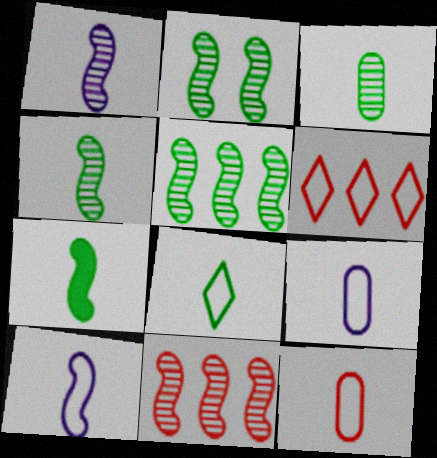[[1, 2, 11], 
[2, 4, 5], 
[3, 7, 8], 
[8, 10, 12]]